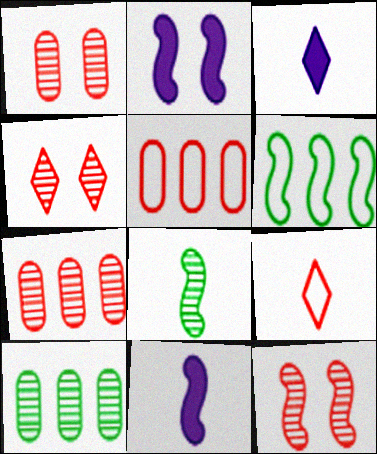[[1, 3, 6], 
[1, 4, 12], 
[2, 9, 10], 
[6, 11, 12]]